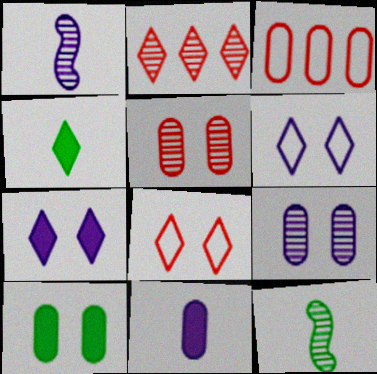[[2, 4, 6], 
[2, 9, 12], 
[3, 7, 12]]